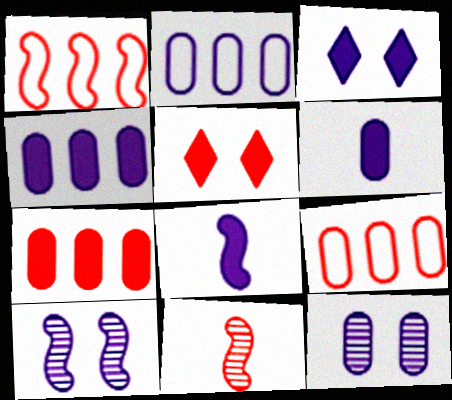[[2, 6, 12], 
[3, 4, 8], 
[5, 9, 11]]